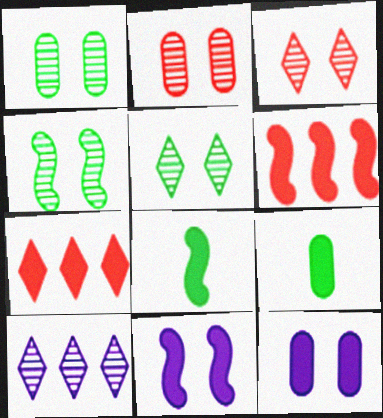[[1, 4, 5], 
[6, 8, 11], 
[7, 8, 12], 
[7, 9, 11]]